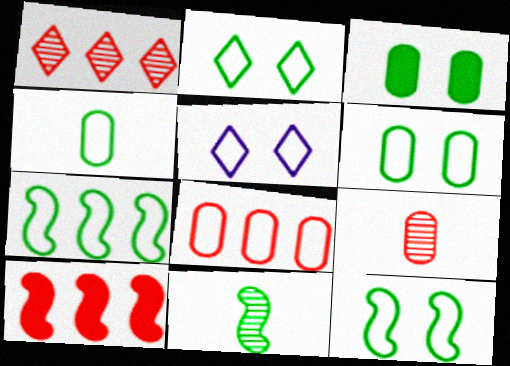[[1, 8, 10], 
[2, 4, 7], 
[2, 6, 12]]